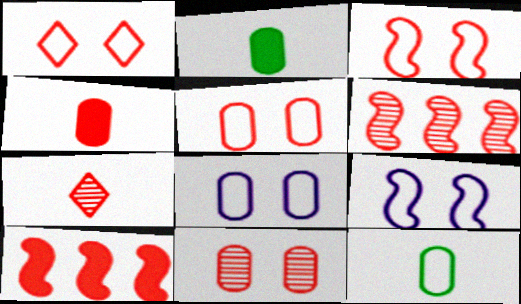[[1, 3, 5], 
[1, 4, 6], 
[5, 7, 10], 
[6, 7, 11]]